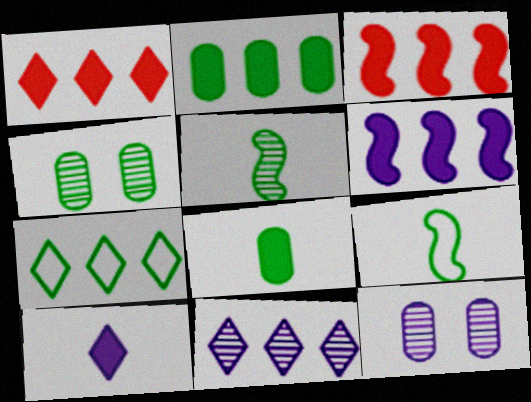[[1, 2, 6], 
[1, 7, 11], 
[1, 9, 12]]